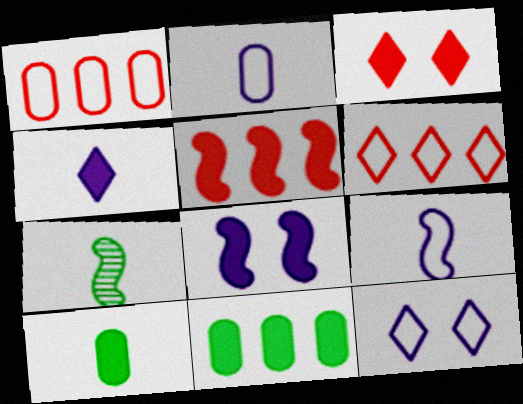[]